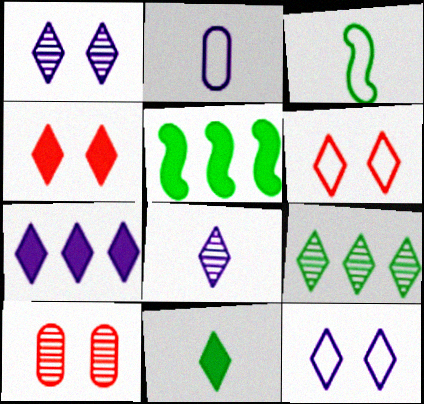[[3, 7, 10], 
[4, 7, 11], 
[7, 8, 12]]